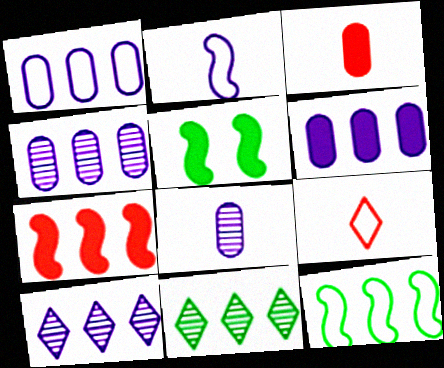[[1, 4, 6], 
[1, 7, 11], 
[4, 5, 9]]